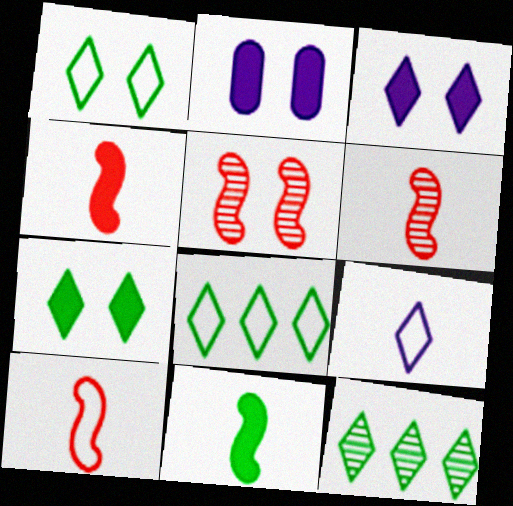[[1, 2, 5], 
[2, 6, 8], 
[2, 10, 12], 
[4, 6, 10]]